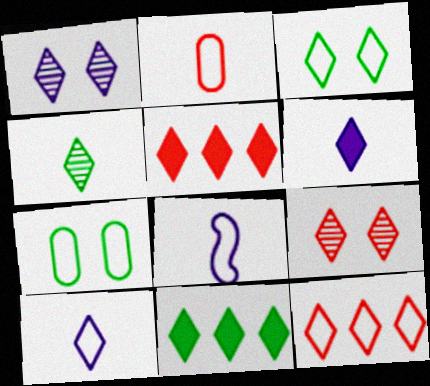[[3, 4, 11], 
[3, 10, 12], 
[7, 8, 12], 
[9, 10, 11]]